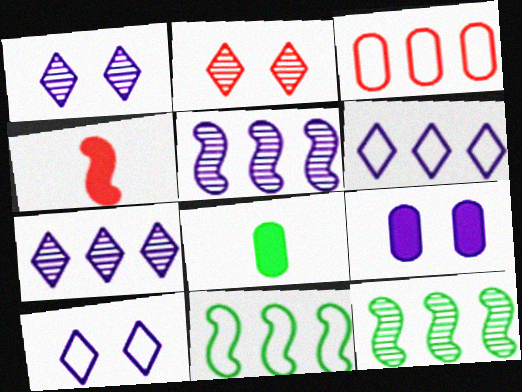[[2, 3, 4], 
[3, 6, 11]]